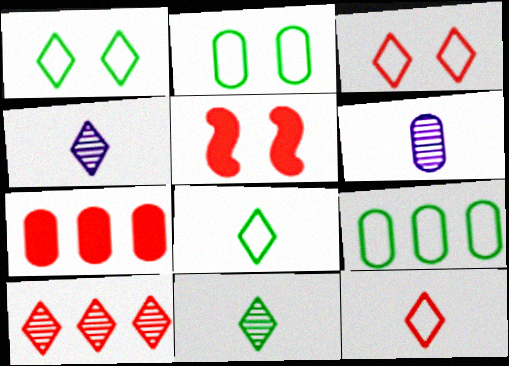[[2, 6, 7], 
[4, 5, 9]]